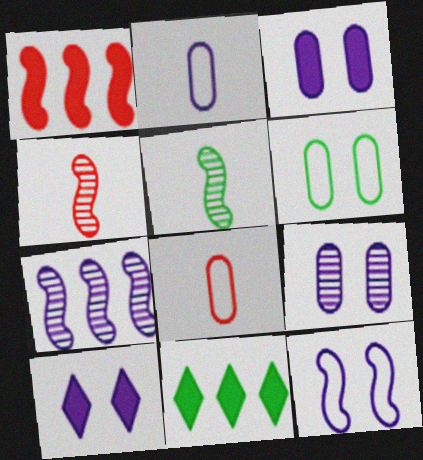[[1, 5, 12], 
[2, 7, 10], 
[5, 6, 11], 
[9, 10, 12]]